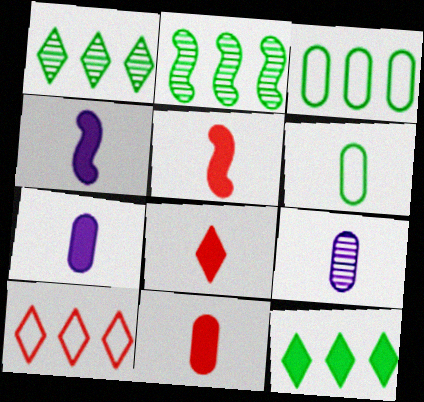[[2, 3, 12], 
[5, 8, 11], 
[6, 9, 11]]